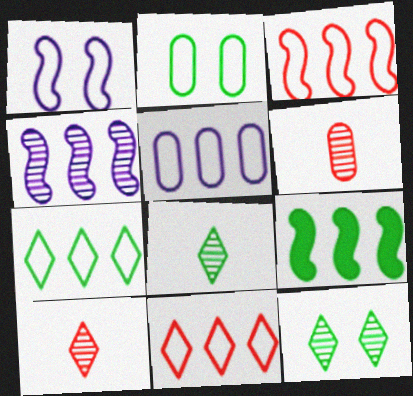[[2, 8, 9], 
[3, 4, 9], 
[3, 5, 7], 
[4, 6, 12]]